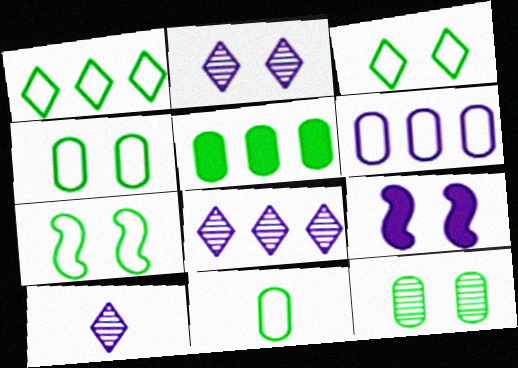[[1, 7, 11], 
[2, 8, 10], 
[3, 4, 7], 
[5, 11, 12], 
[6, 9, 10]]